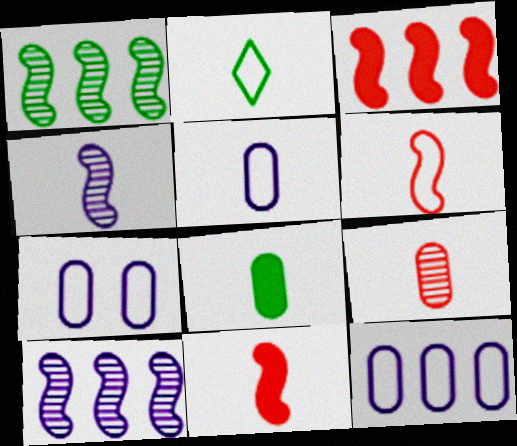[[2, 5, 6], 
[5, 7, 12], 
[5, 8, 9]]